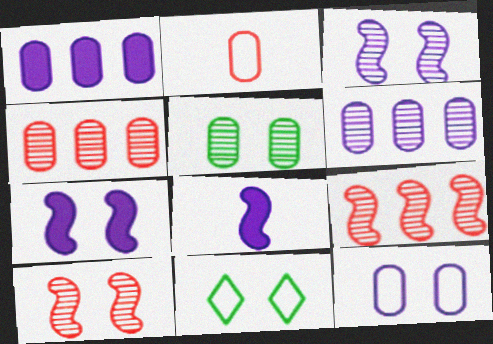[[1, 2, 5], 
[4, 8, 11]]